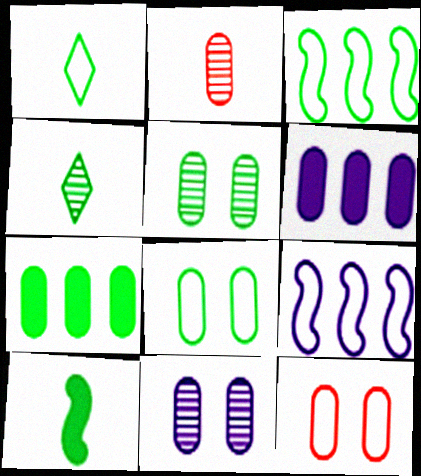[[1, 3, 8], 
[1, 9, 12], 
[2, 6, 8]]